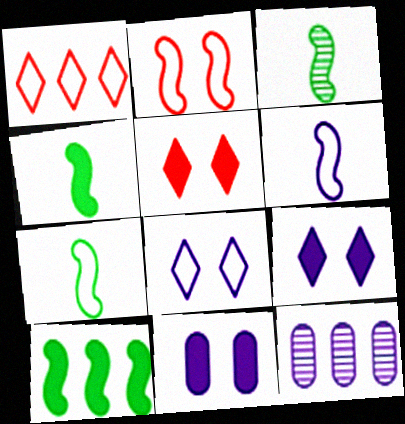[[1, 3, 11], 
[1, 10, 12], 
[3, 4, 7], 
[5, 7, 12], 
[6, 9, 12]]